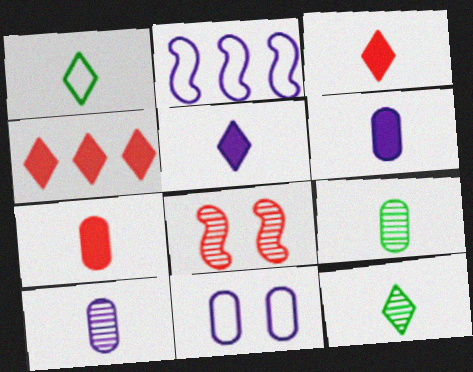[]